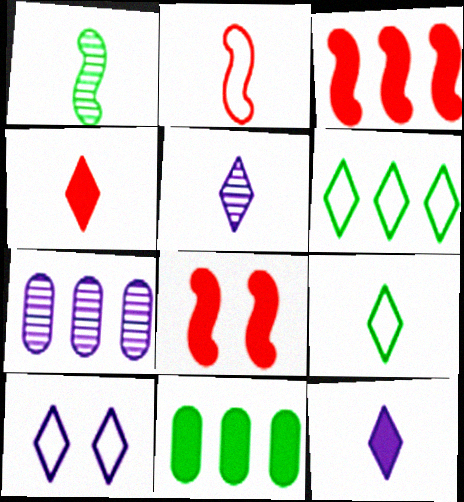[[3, 6, 7], 
[4, 5, 9], 
[7, 8, 9], 
[8, 11, 12]]